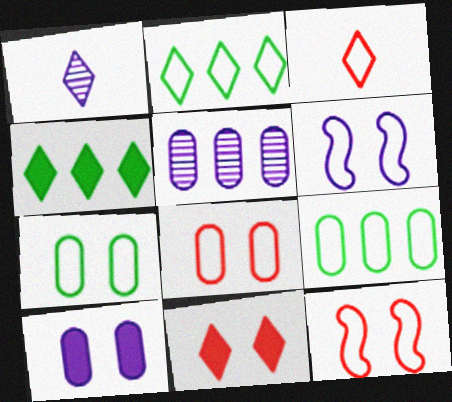[[1, 2, 11], 
[3, 6, 9]]